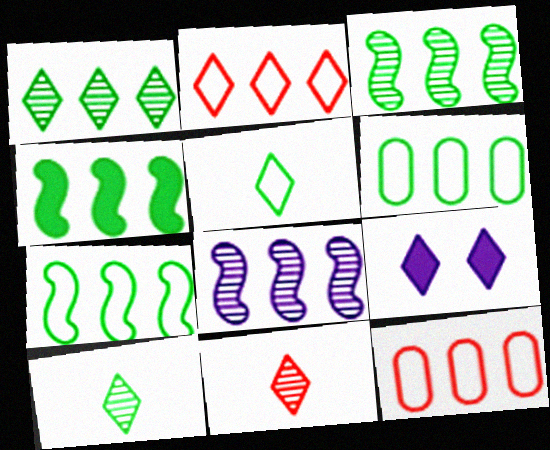[[1, 4, 6], 
[2, 9, 10], 
[3, 4, 7]]